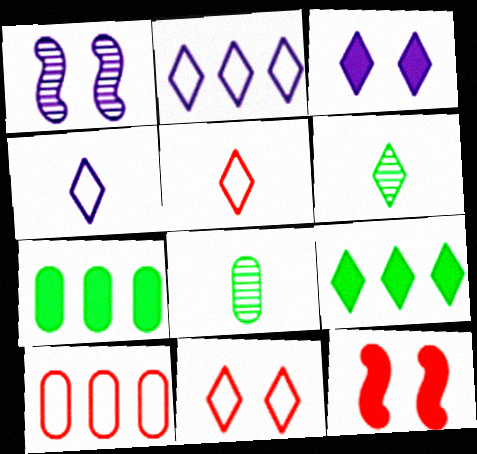[[1, 5, 7], 
[2, 8, 12]]